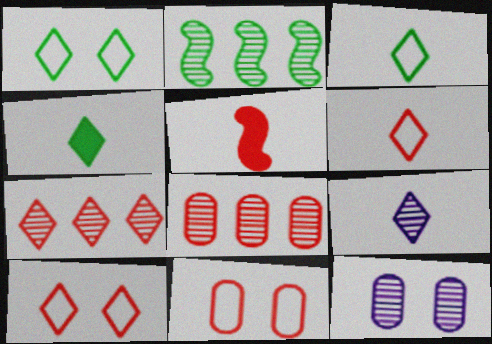[[4, 6, 9], 
[5, 7, 11], 
[5, 8, 10]]